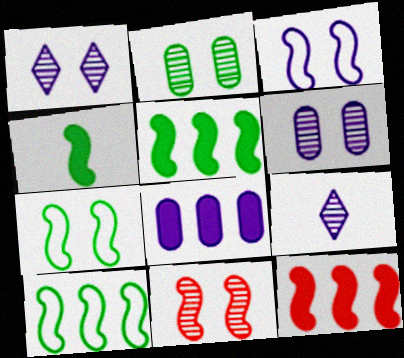[[1, 2, 11], 
[3, 8, 9]]